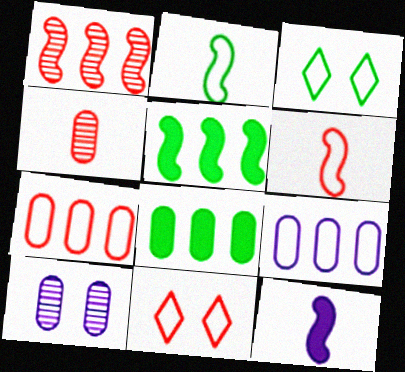[[2, 9, 11], 
[3, 6, 9], 
[6, 7, 11]]